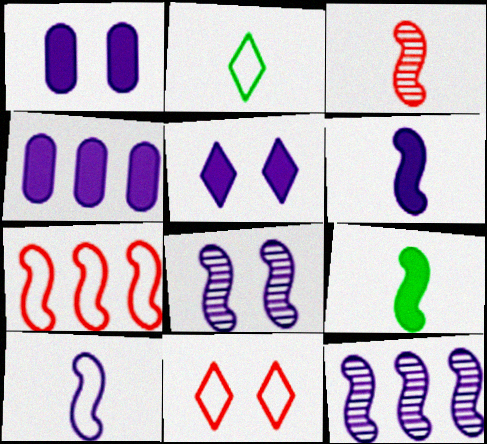[[3, 9, 10], 
[4, 5, 6], 
[7, 8, 9]]